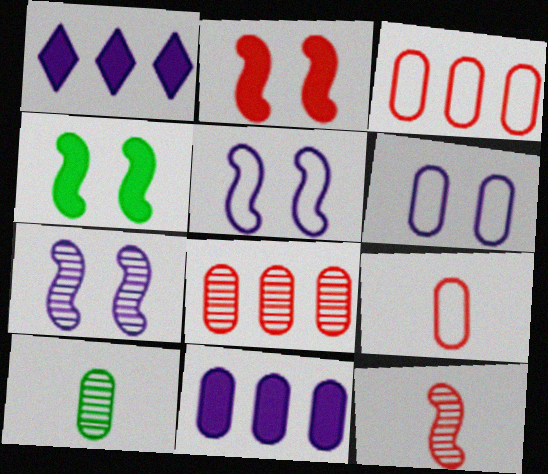[]